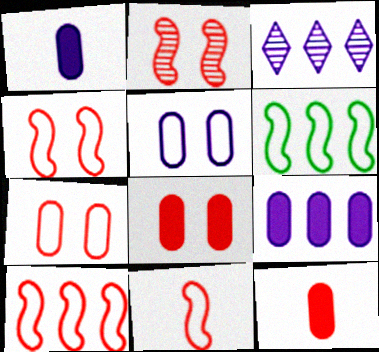[[4, 10, 11]]